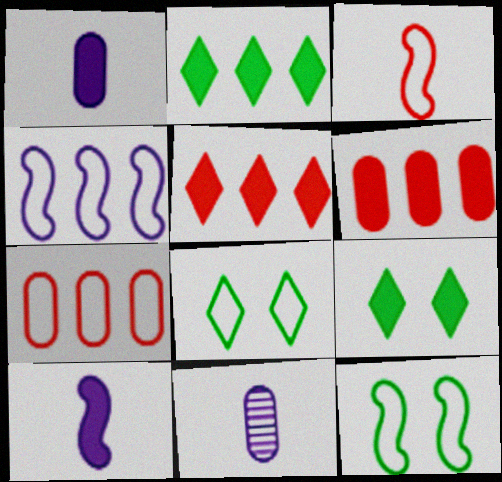[[3, 4, 12], 
[5, 11, 12], 
[6, 9, 10]]